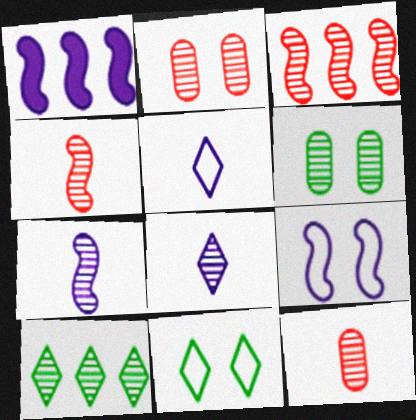[[1, 7, 9], 
[1, 11, 12], 
[2, 7, 10], 
[3, 6, 8]]